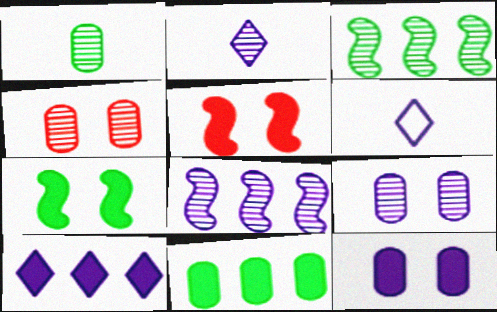[[2, 3, 4], 
[2, 8, 9], 
[6, 8, 12]]